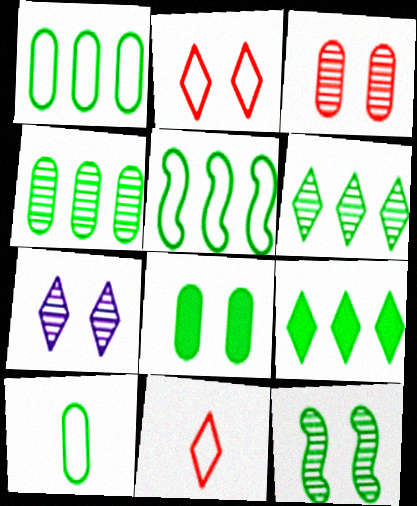[[3, 7, 12], 
[4, 5, 9], 
[4, 8, 10], 
[7, 9, 11], 
[9, 10, 12]]